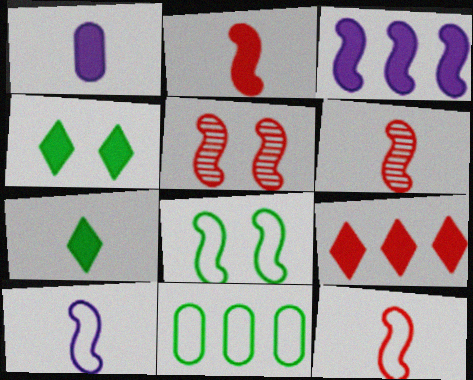[[1, 2, 7], 
[2, 6, 12], 
[3, 6, 8]]